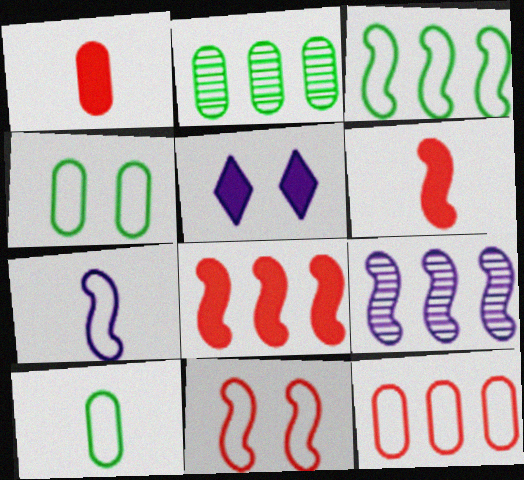[[3, 7, 11], 
[3, 8, 9]]